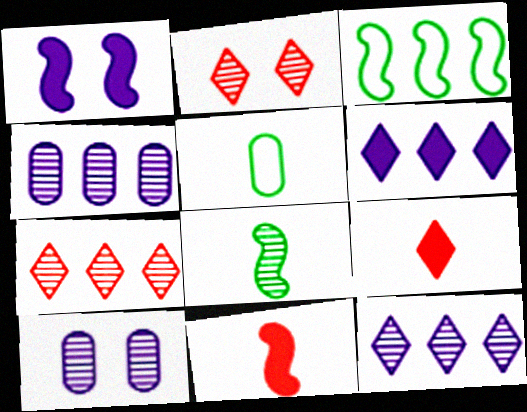[[1, 5, 7], 
[2, 4, 8], 
[3, 9, 10], 
[7, 8, 10]]